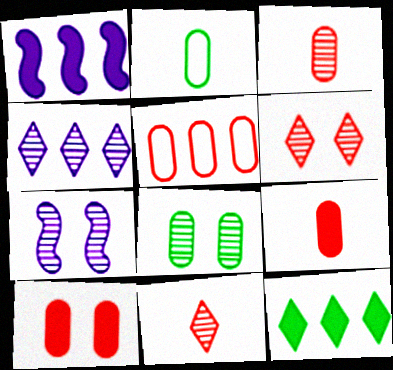[[1, 2, 6], 
[3, 5, 10], 
[6, 7, 8]]